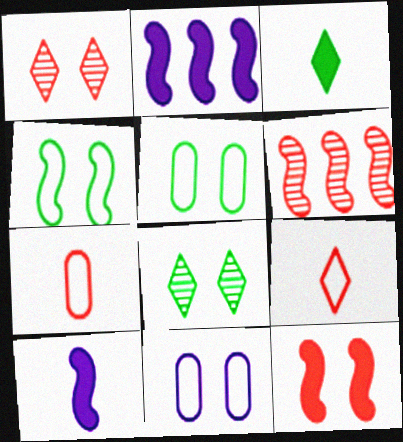[[2, 7, 8], 
[3, 6, 11], 
[4, 6, 10], 
[8, 11, 12]]